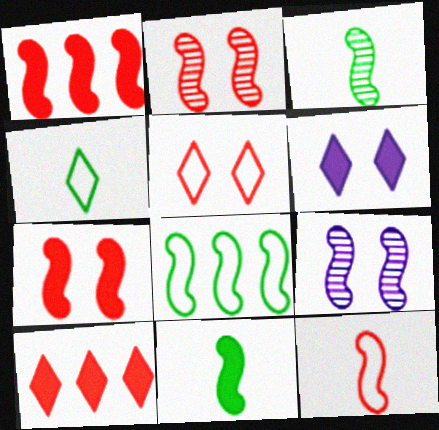[[1, 2, 12]]